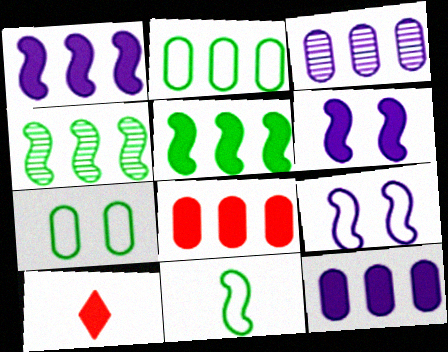[[2, 3, 8]]